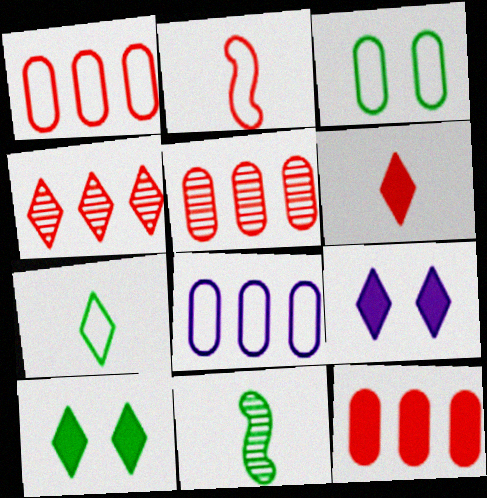[[1, 5, 12], 
[1, 9, 11], 
[4, 7, 9]]